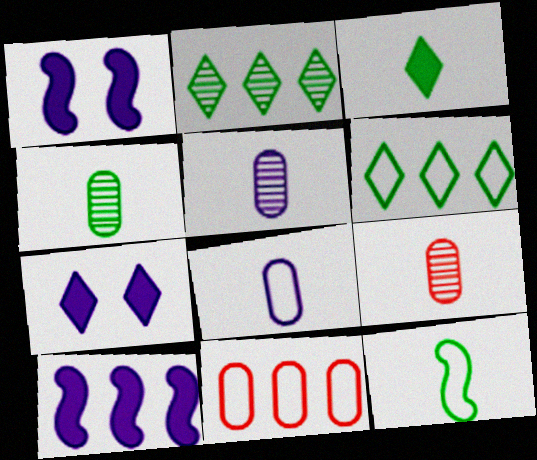[[1, 6, 9], 
[2, 10, 11], 
[3, 4, 12], 
[4, 5, 9]]